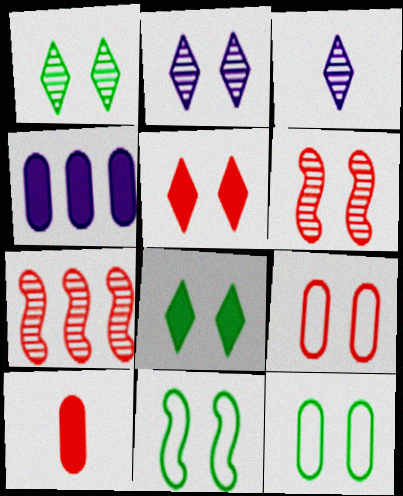[[5, 6, 9]]